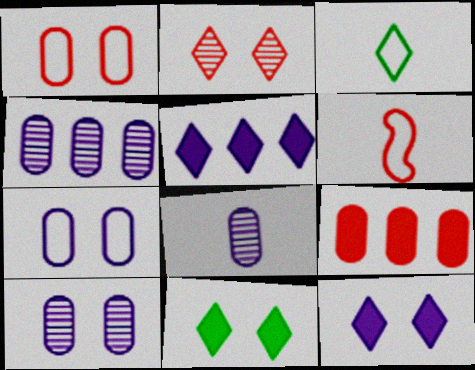[[2, 3, 5], 
[2, 6, 9], 
[4, 6, 11], 
[4, 8, 10]]